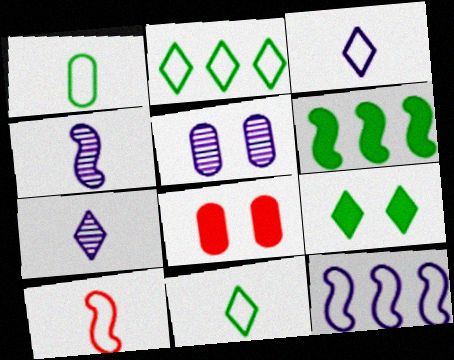[[1, 3, 10], 
[2, 4, 8]]